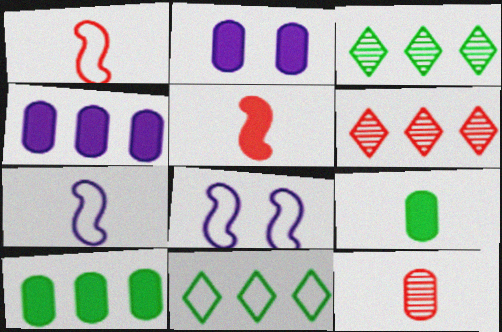[[1, 2, 3], 
[6, 8, 9]]